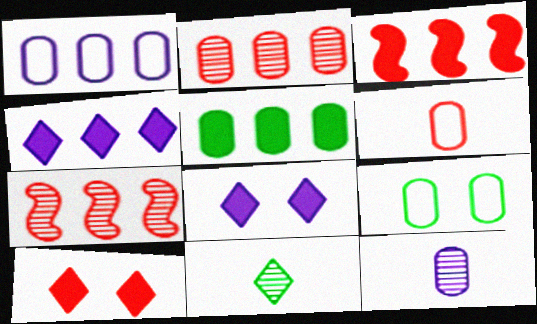[[1, 2, 5], 
[1, 6, 9], 
[3, 4, 5], 
[6, 7, 10]]